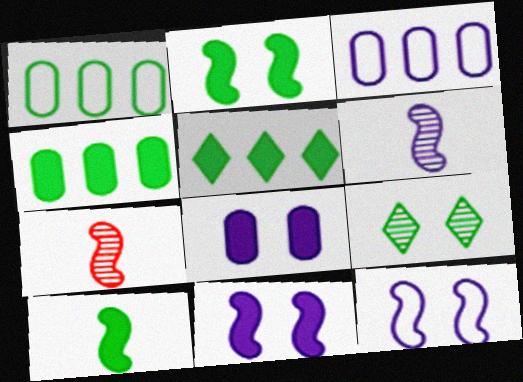[[1, 9, 10]]